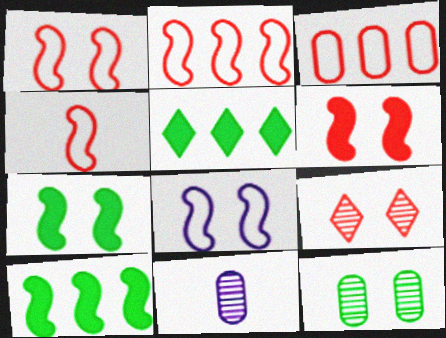[[1, 2, 4], 
[1, 5, 11]]